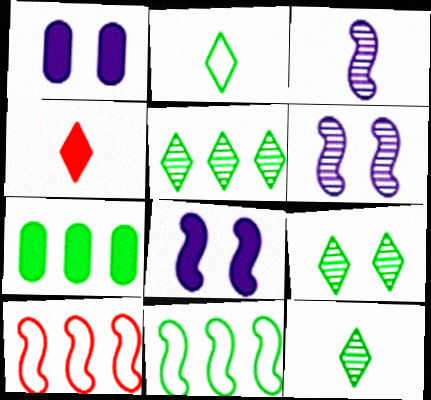[[1, 10, 12], 
[4, 7, 8], 
[5, 7, 11], 
[5, 9, 12]]